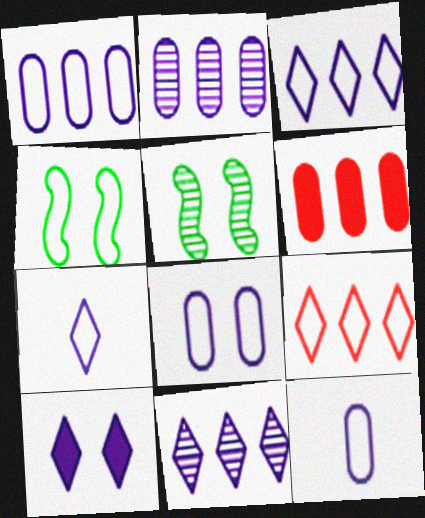[[1, 8, 12], 
[4, 9, 12], 
[5, 6, 7], 
[7, 10, 11]]